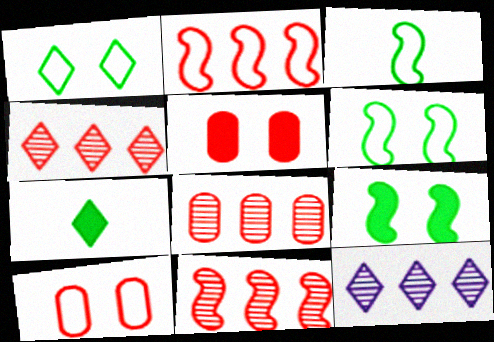[[3, 5, 12], 
[4, 8, 11]]